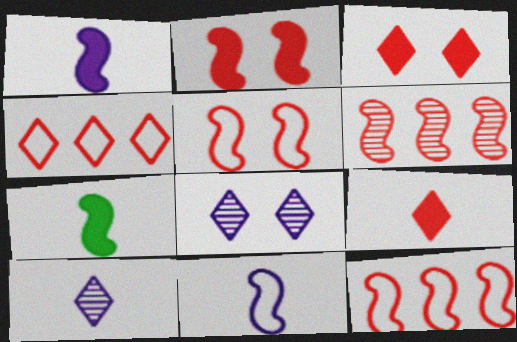[]